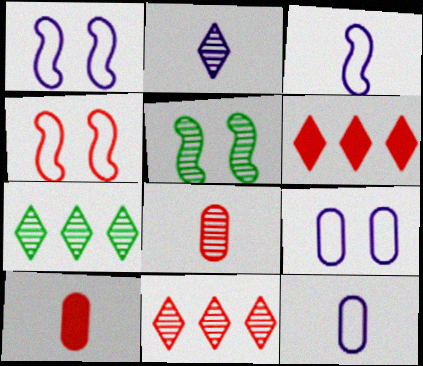[[1, 7, 10], 
[4, 6, 8], 
[4, 10, 11], 
[5, 6, 12]]